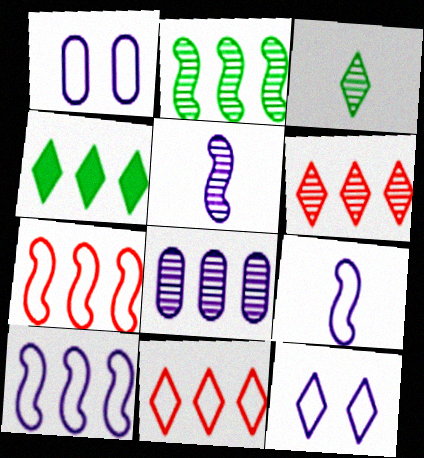[[2, 6, 8], 
[4, 7, 8]]